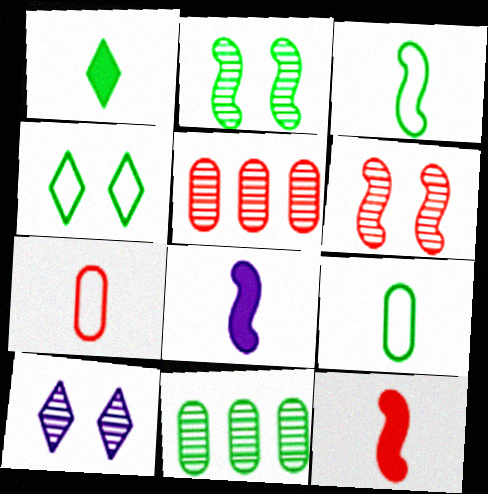[[4, 5, 8]]